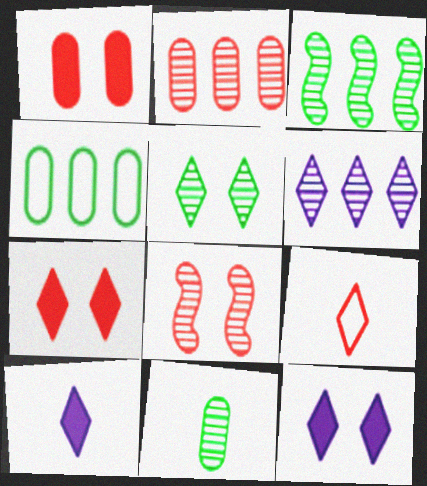[[2, 3, 6], 
[3, 5, 11], 
[4, 8, 10], 
[6, 8, 11]]